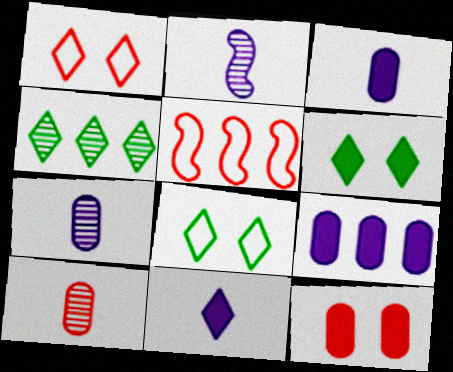[[1, 4, 11], 
[4, 5, 9], 
[5, 6, 7]]